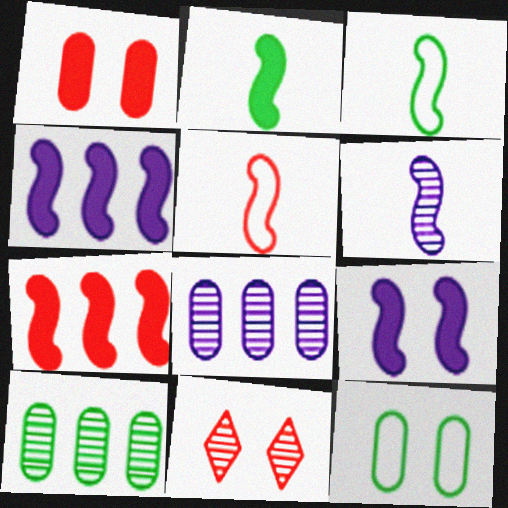[[2, 5, 6], 
[2, 7, 9], 
[6, 10, 11], 
[9, 11, 12]]